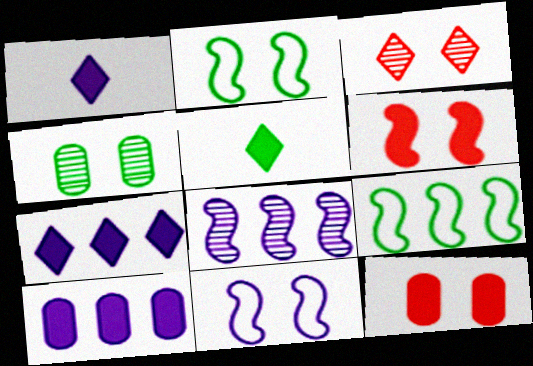[[4, 5, 9], 
[5, 6, 10]]